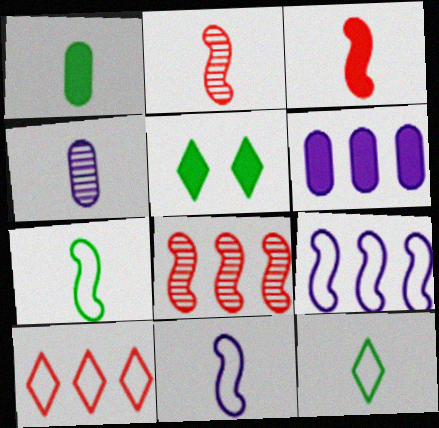[[3, 4, 12], 
[3, 5, 6]]